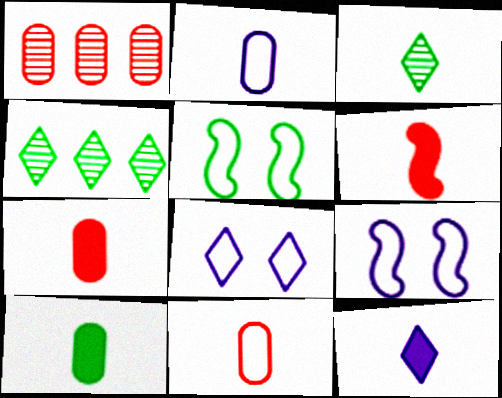[[1, 5, 12], 
[2, 3, 6], 
[4, 5, 10], 
[4, 7, 9], 
[6, 10, 12]]